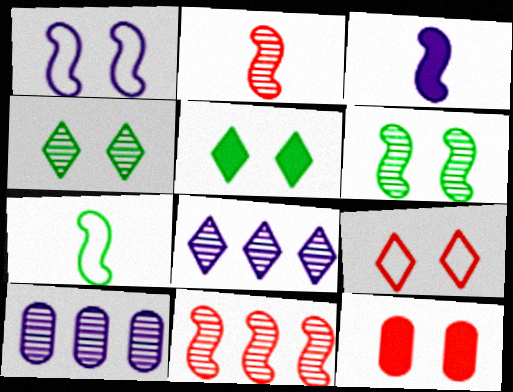[[1, 4, 12], 
[2, 3, 7], 
[2, 4, 10], 
[7, 8, 12]]